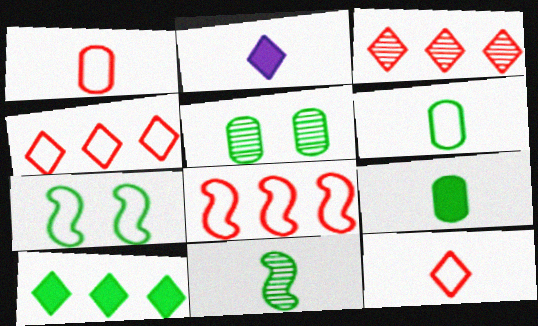[[1, 2, 11], 
[2, 5, 8]]